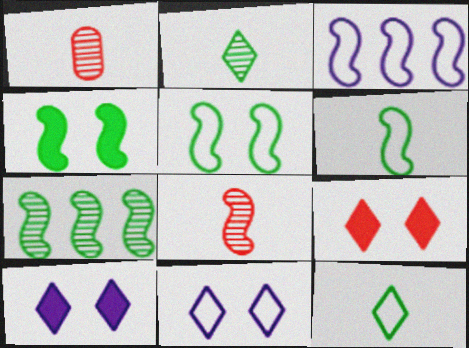[[3, 4, 8], 
[4, 6, 7]]